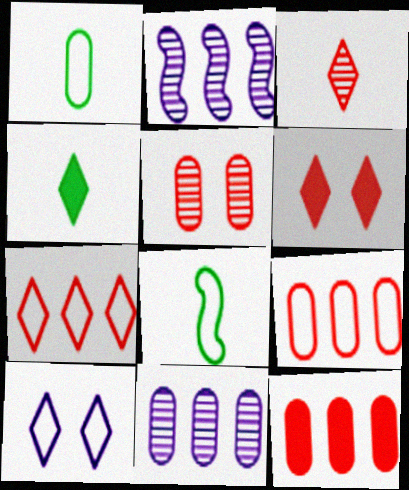[[1, 2, 6], 
[3, 6, 7], 
[6, 8, 11], 
[8, 9, 10]]